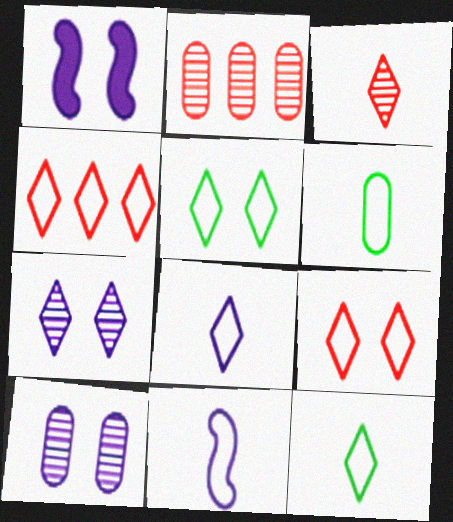[[1, 2, 12], 
[4, 5, 8]]